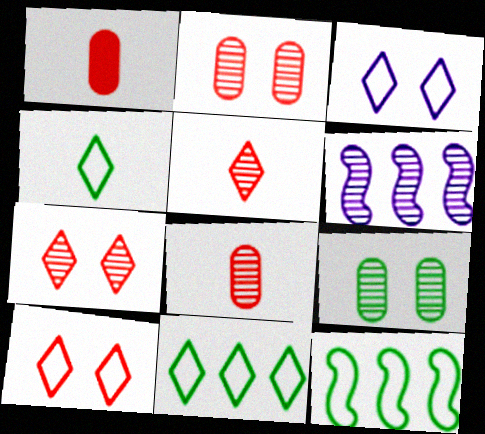[[5, 6, 9]]